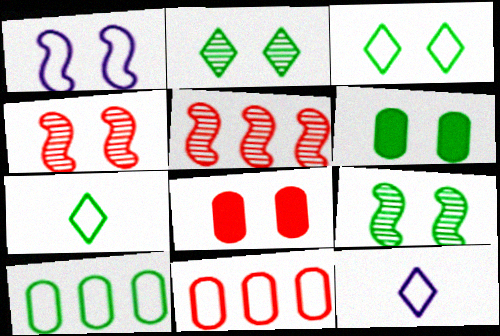[[1, 2, 8], 
[1, 7, 11], 
[3, 6, 9], 
[5, 6, 12]]